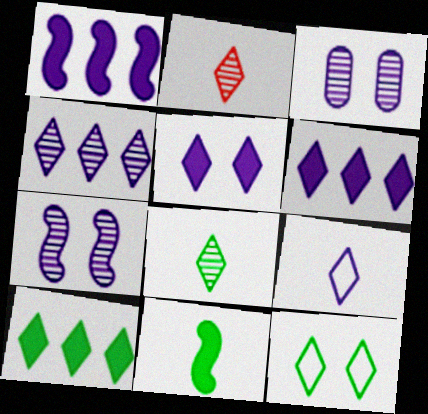[[1, 3, 9], 
[2, 6, 12], 
[4, 5, 9], 
[8, 10, 12]]